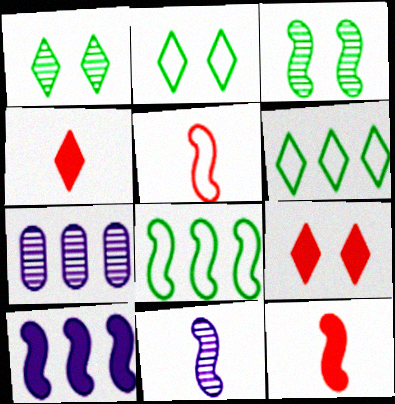[[2, 7, 12], 
[3, 5, 10]]